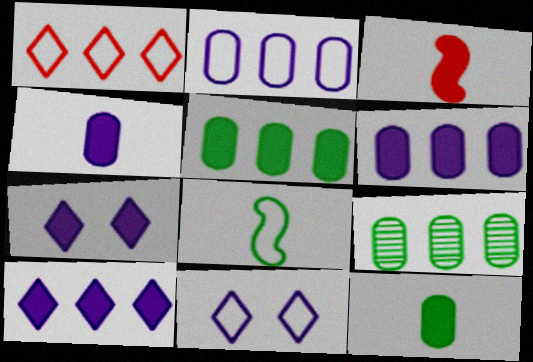[[3, 5, 7], 
[3, 9, 11]]